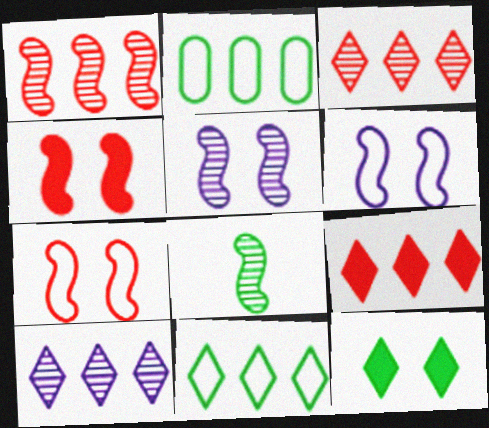[[1, 5, 8], 
[2, 8, 12], 
[9, 10, 11]]